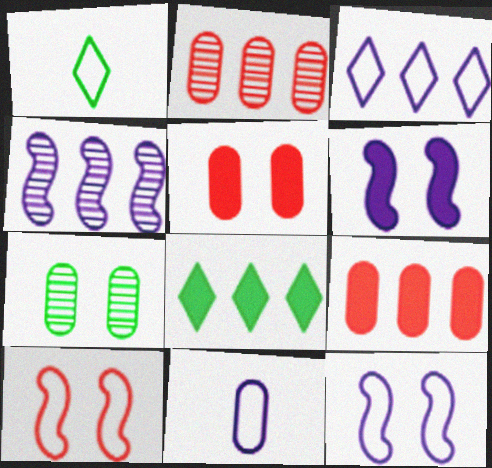[[1, 2, 6], 
[1, 4, 5], 
[3, 11, 12], 
[7, 9, 11]]